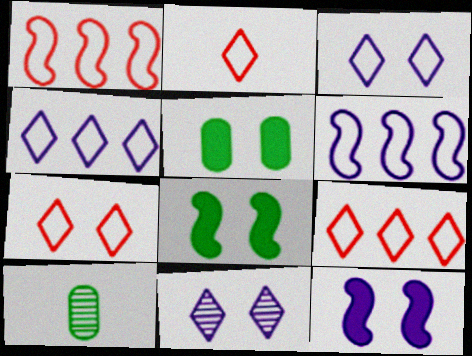[[2, 7, 9], 
[9, 10, 12]]